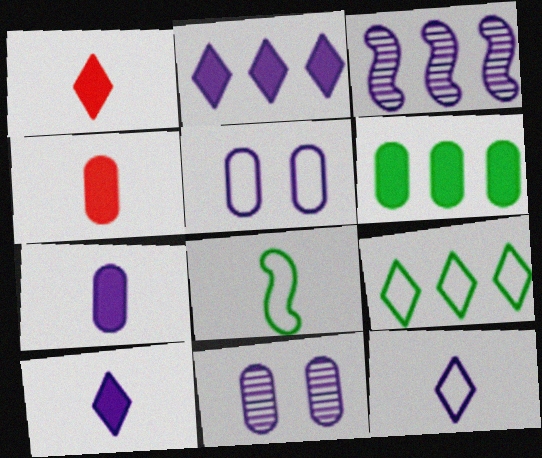[[3, 5, 10]]